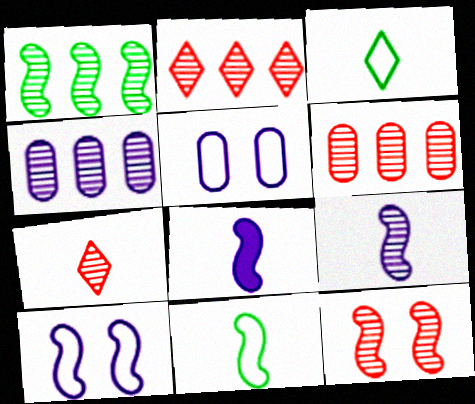[[1, 2, 4], 
[1, 9, 12], 
[6, 7, 12]]